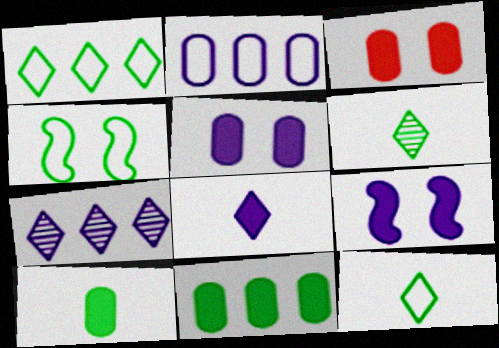[[4, 6, 11]]